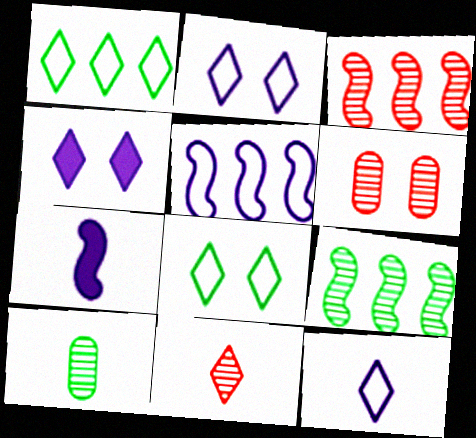[[1, 4, 11], 
[1, 6, 7], 
[3, 6, 11]]